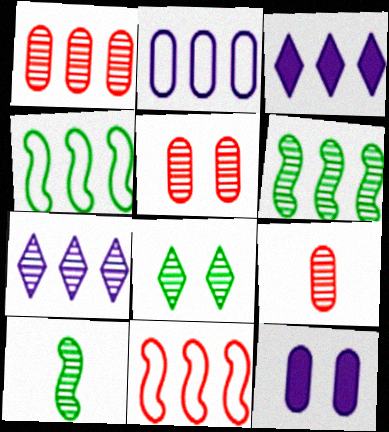[[1, 3, 4], 
[1, 5, 9], 
[1, 6, 7], 
[5, 7, 10]]